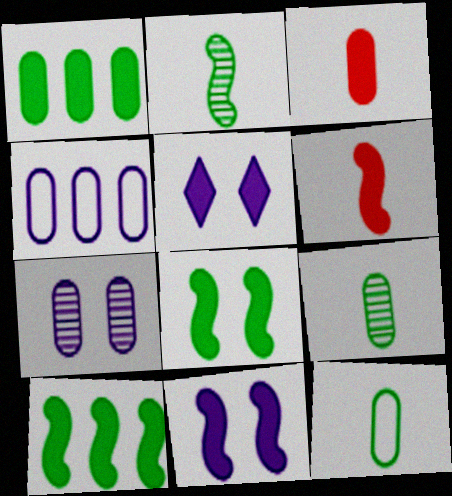[[1, 5, 6], 
[3, 5, 10], 
[6, 10, 11]]